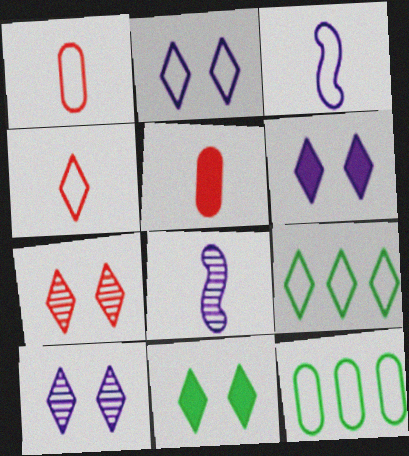[[2, 4, 9], 
[2, 6, 10], 
[2, 7, 11]]